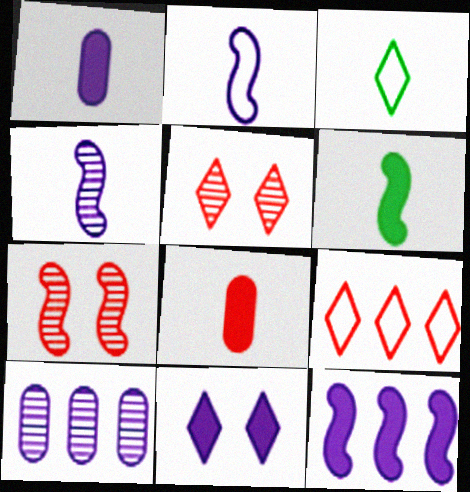[[1, 11, 12], 
[2, 10, 11], 
[3, 4, 8], 
[7, 8, 9]]